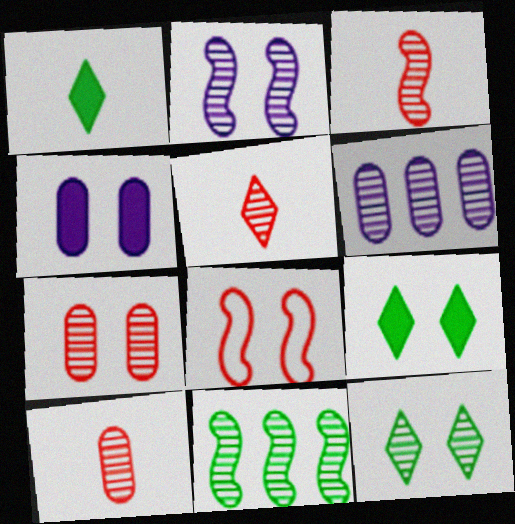[[1, 6, 8], 
[2, 3, 11], 
[2, 7, 12], 
[3, 5, 10], 
[3, 6, 12], 
[4, 8, 12]]